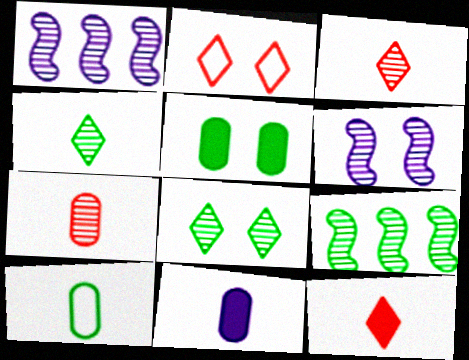[[1, 7, 8], 
[2, 5, 6], 
[2, 9, 11], 
[7, 10, 11]]